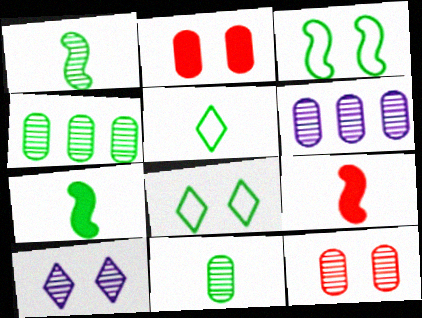[[2, 3, 10], 
[4, 7, 8], 
[5, 7, 11], 
[6, 8, 9], 
[6, 11, 12]]